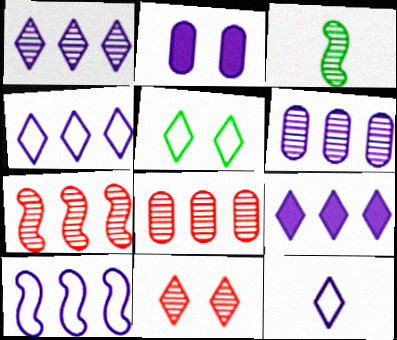[[1, 4, 9], 
[3, 6, 11], 
[6, 9, 10]]